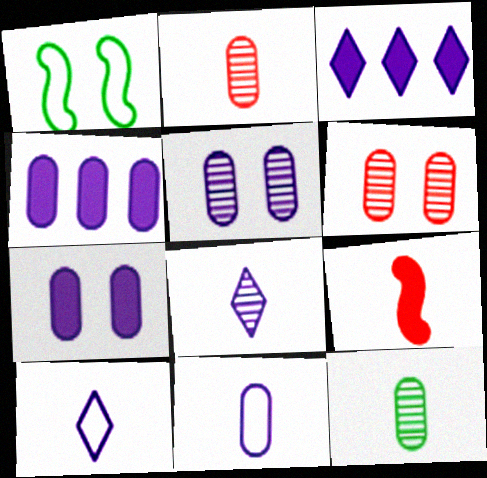[[1, 2, 3], 
[4, 5, 11], 
[9, 10, 12]]